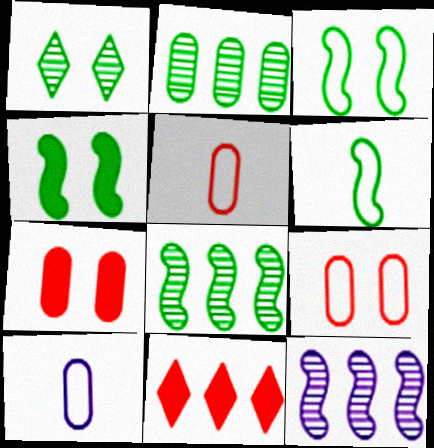[[2, 7, 10], 
[4, 6, 8]]